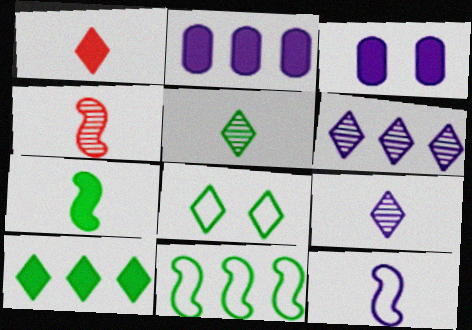[[1, 6, 8], 
[2, 4, 8], 
[3, 6, 12], 
[4, 7, 12], 
[5, 8, 10]]